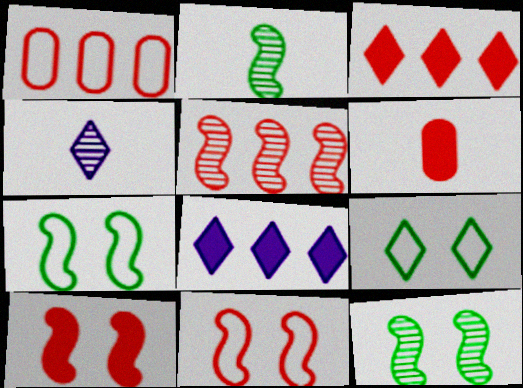[[1, 3, 5], 
[3, 4, 9], 
[3, 6, 10]]